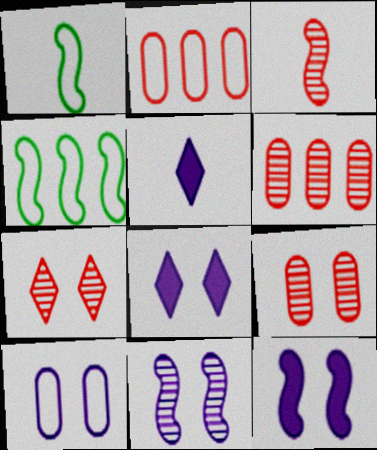[[1, 6, 8], 
[3, 4, 12], 
[3, 6, 7], 
[4, 5, 9], 
[8, 10, 11]]